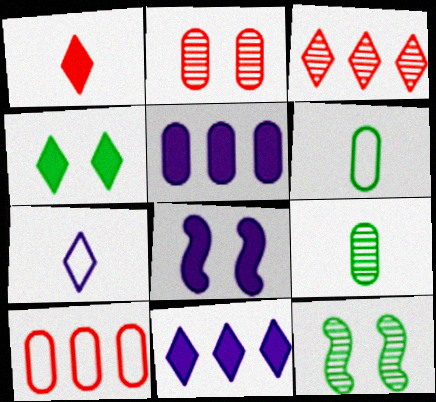[[1, 4, 11], 
[2, 5, 6], 
[3, 4, 7], 
[3, 6, 8]]